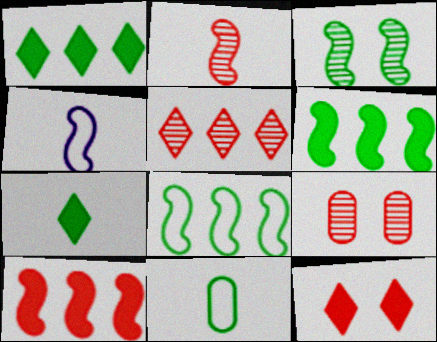[[1, 3, 11], 
[1, 4, 9], 
[2, 5, 9], 
[3, 4, 10]]